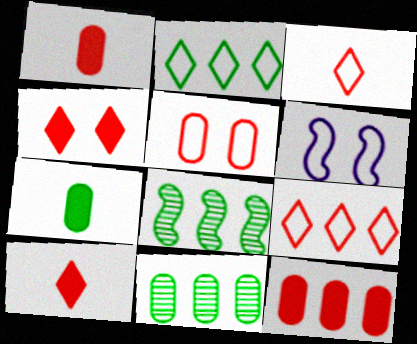[[6, 10, 11]]